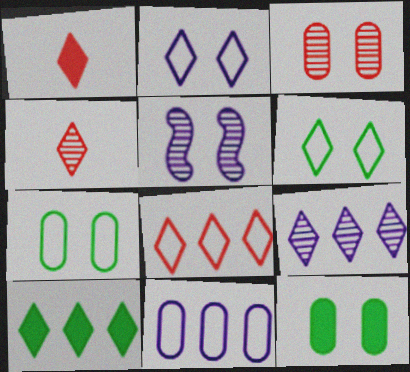[[1, 6, 9], 
[2, 4, 10], 
[8, 9, 10]]